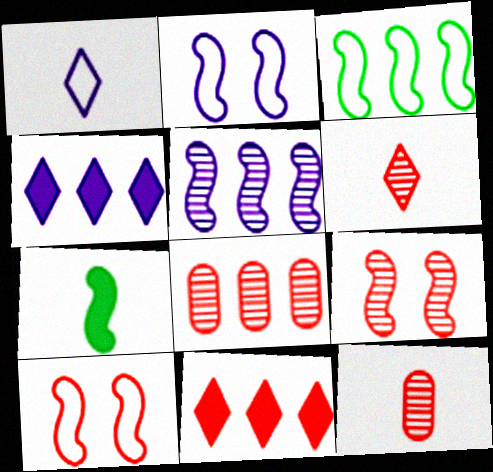[[1, 7, 12], 
[3, 4, 8], 
[5, 7, 10], 
[6, 8, 9], 
[10, 11, 12]]